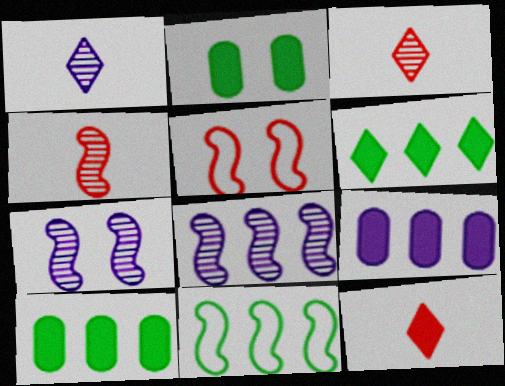[[1, 5, 10]]